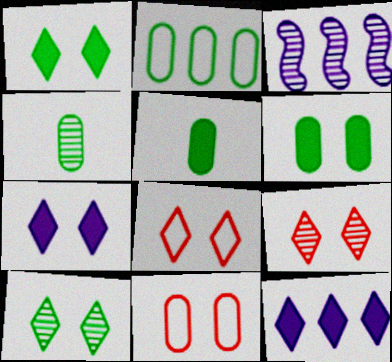[[2, 4, 6], 
[3, 4, 9], 
[3, 5, 8], 
[7, 8, 10]]